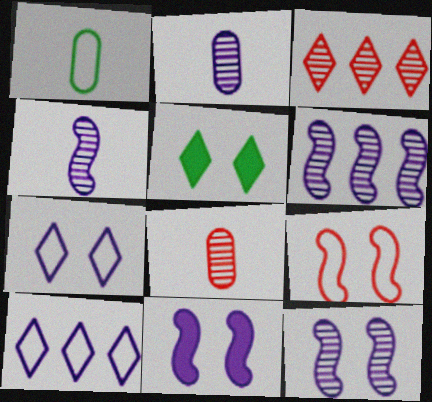[[1, 3, 11], 
[1, 9, 10], 
[2, 10, 11], 
[4, 6, 12]]